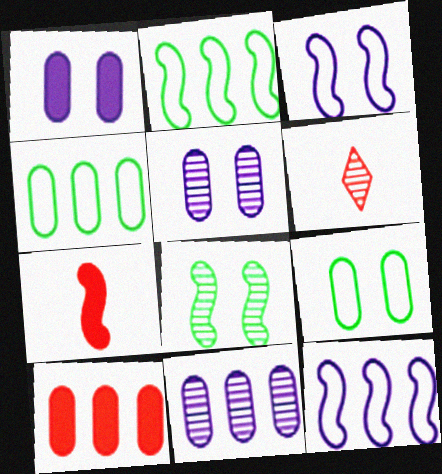[[1, 2, 6], 
[4, 10, 11], 
[6, 8, 11], 
[7, 8, 12]]